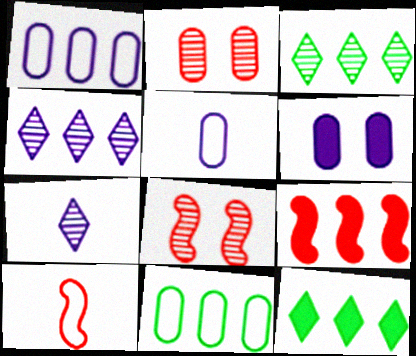[[1, 3, 9], 
[3, 6, 10], 
[4, 9, 11], 
[5, 8, 12], 
[8, 9, 10]]